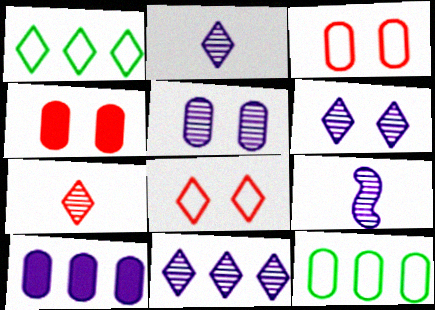[[1, 4, 9], 
[2, 6, 11], 
[5, 9, 11]]